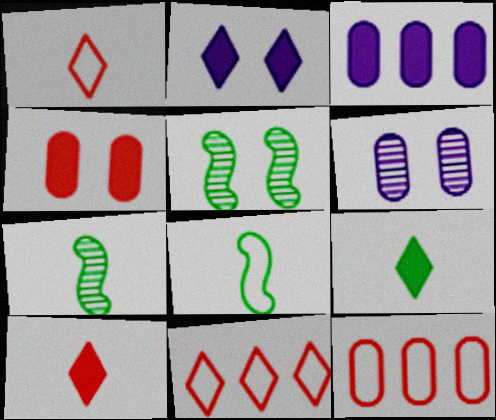[[1, 3, 5], 
[2, 7, 12]]